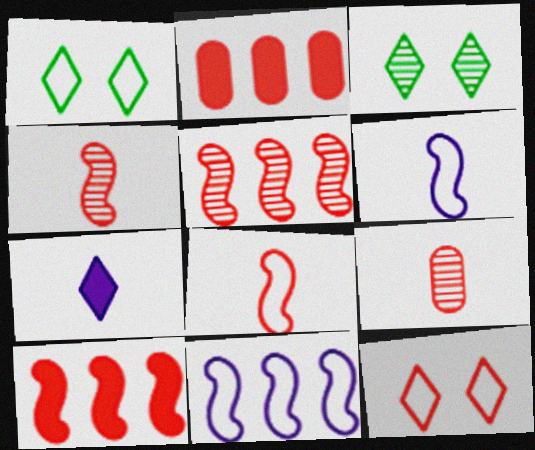[[2, 3, 6], 
[2, 4, 12], 
[9, 10, 12]]